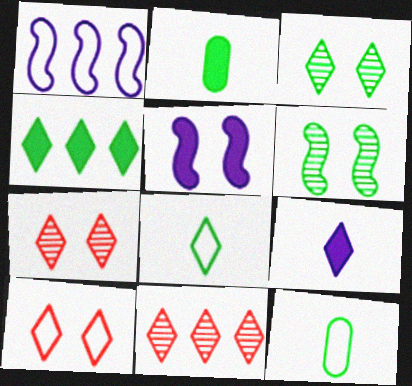[[1, 2, 7], 
[1, 10, 12], 
[3, 4, 8], 
[4, 6, 12], 
[5, 11, 12]]